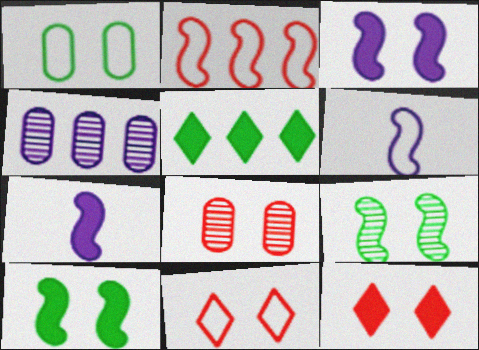[[2, 4, 5], 
[2, 7, 9], 
[5, 6, 8]]